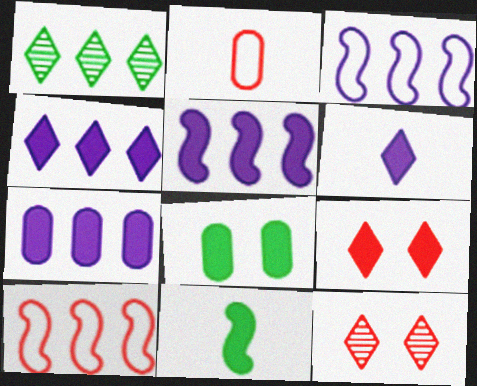[[1, 7, 10], 
[4, 5, 7], 
[7, 9, 11]]